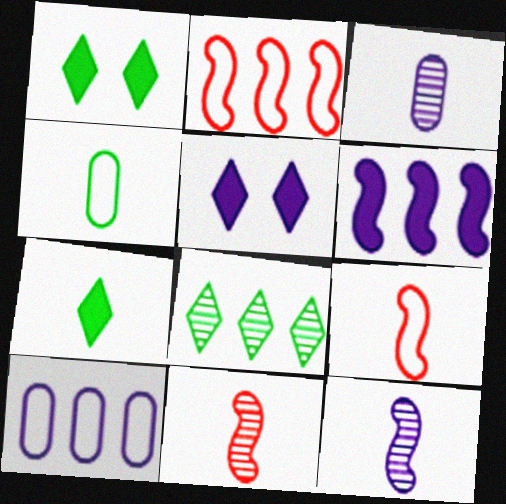[[1, 2, 3], 
[1, 10, 11], 
[3, 7, 9], 
[5, 10, 12]]